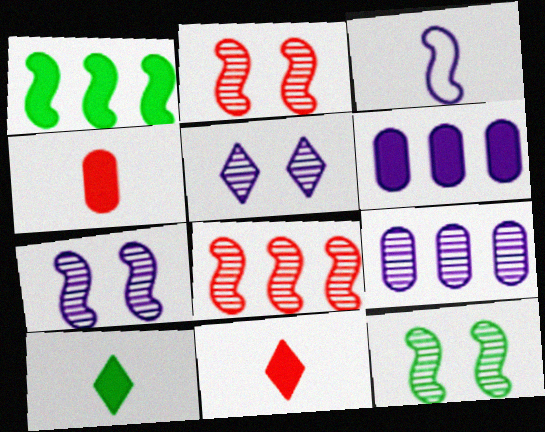[[1, 2, 3], 
[2, 7, 12], 
[3, 5, 6]]